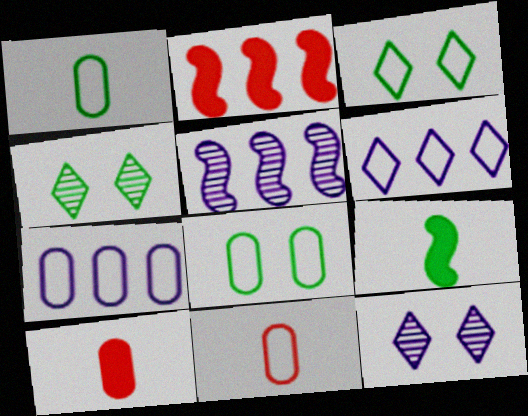[[1, 2, 12], 
[3, 5, 10], 
[7, 8, 11]]